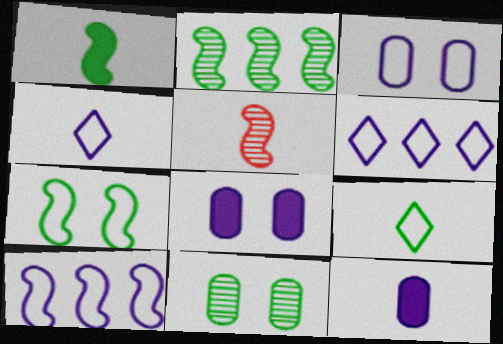[[1, 2, 7], 
[3, 4, 10], 
[5, 9, 12]]